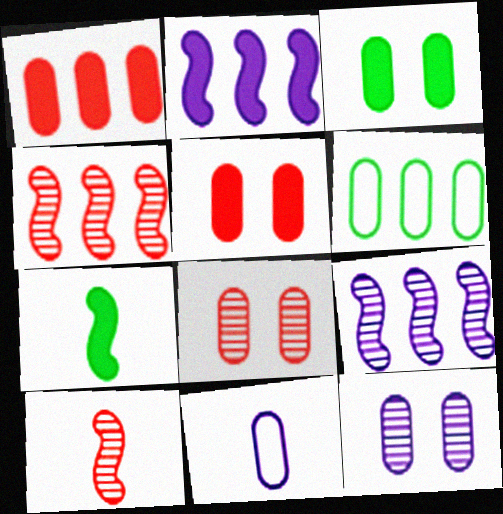[]